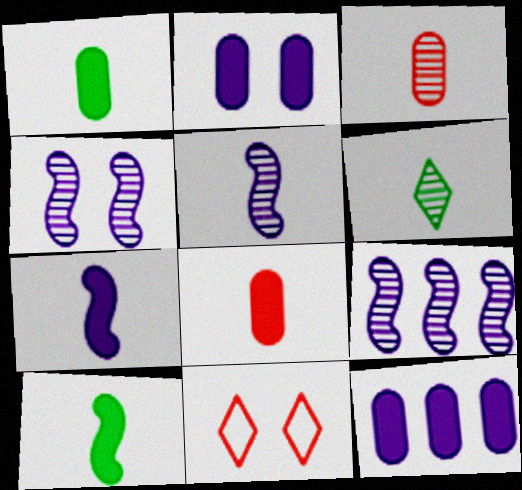[[1, 9, 11], 
[3, 5, 6], 
[4, 5, 9]]